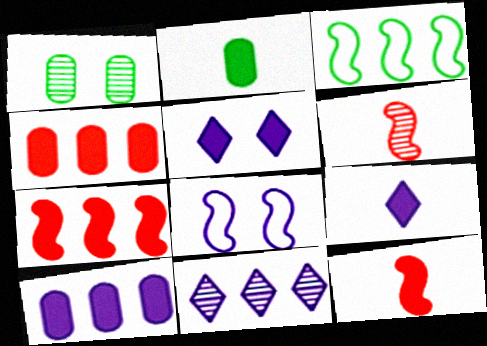[[1, 6, 11], 
[2, 5, 7], 
[2, 9, 12], 
[3, 4, 11]]